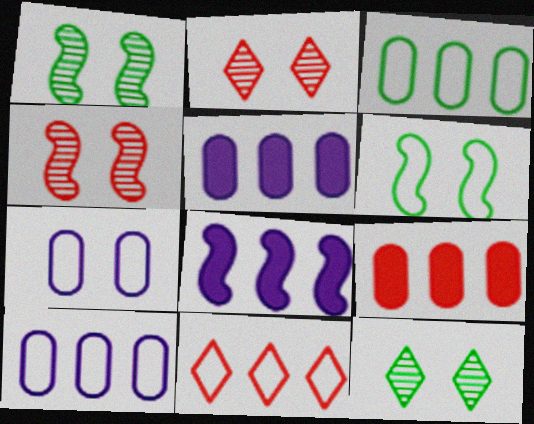[]